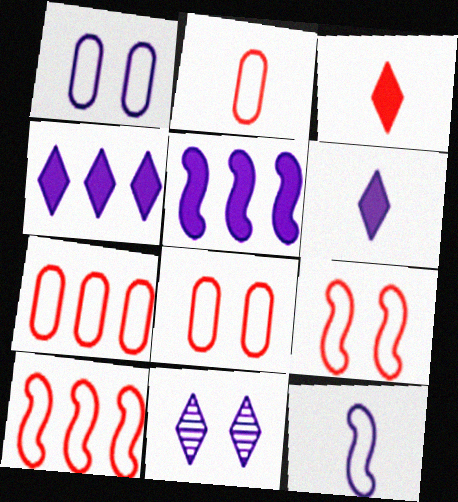[[2, 7, 8]]